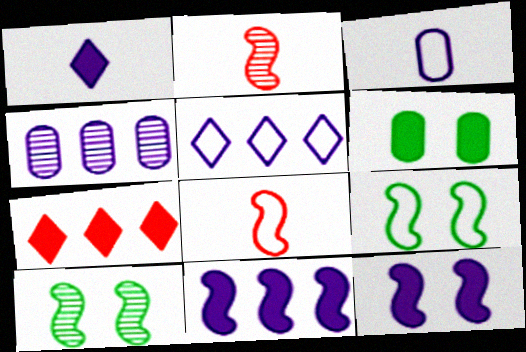[[2, 5, 6], 
[2, 9, 11], 
[3, 7, 10], 
[4, 5, 11], 
[8, 10, 11]]